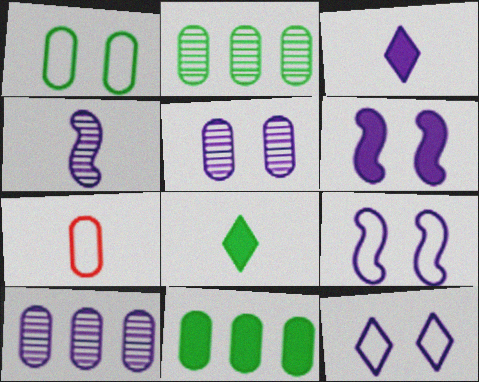[[3, 9, 10], 
[4, 7, 8], 
[5, 6, 12], 
[5, 7, 11]]